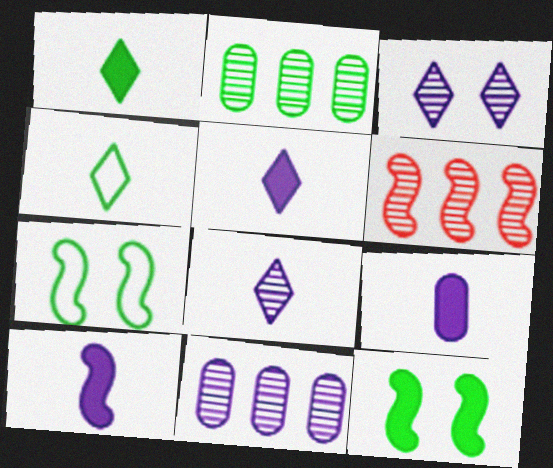[[1, 2, 7], 
[2, 4, 12], 
[5, 9, 10], 
[6, 7, 10]]